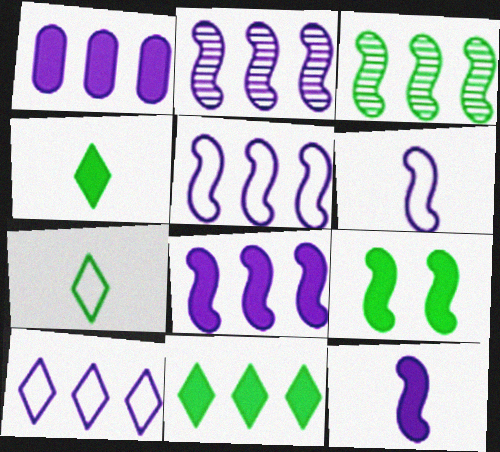[[1, 2, 10], 
[2, 5, 8]]